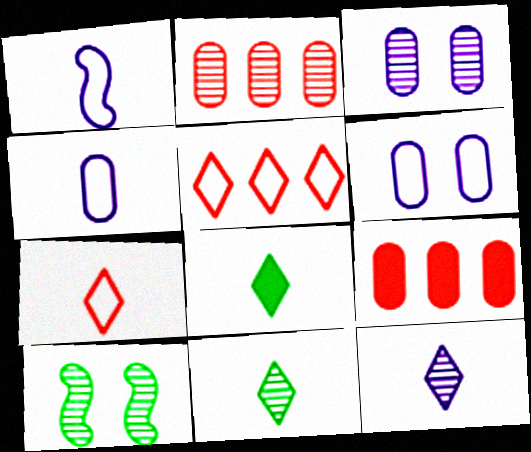[[2, 10, 12], 
[7, 8, 12]]